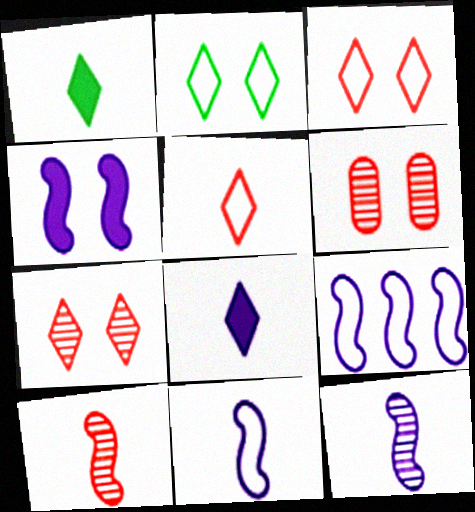[[1, 6, 9], 
[2, 4, 6], 
[4, 9, 12]]